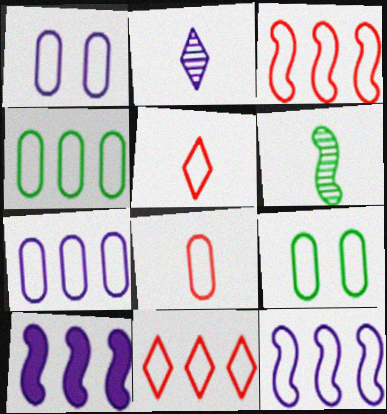[[1, 2, 10], 
[1, 4, 8], 
[4, 11, 12], 
[5, 9, 12], 
[7, 8, 9]]